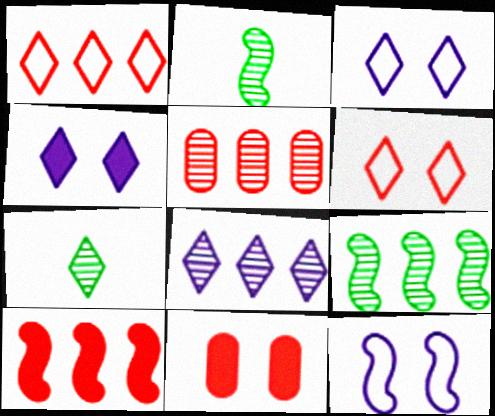[[1, 4, 7], 
[1, 5, 10], 
[2, 10, 12], 
[5, 8, 9]]